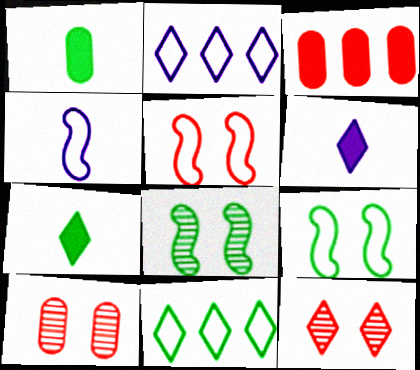[[1, 8, 11], 
[2, 7, 12], 
[6, 11, 12]]